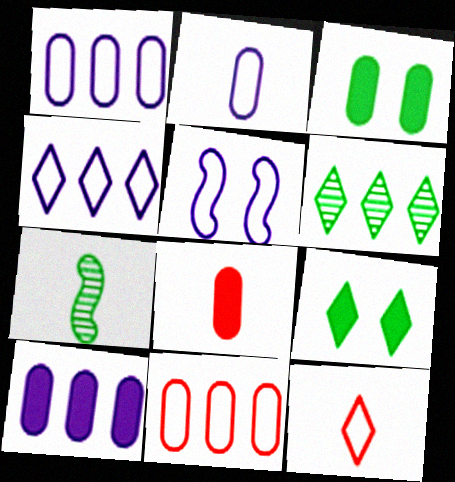[[2, 4, 5], 
[3, 8, 10], 
[5, 6, 8]]